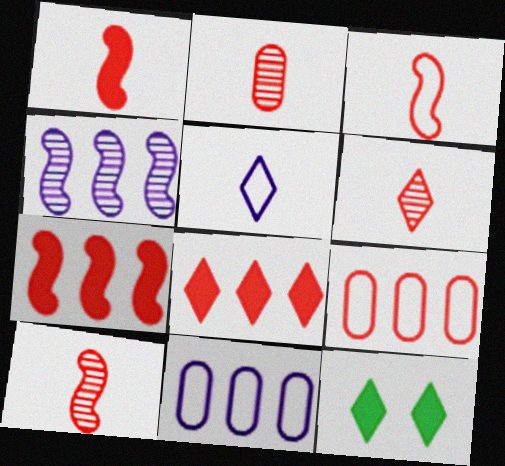[[1, 3, 10], 
[2, 6, 10], 
[10, 11, 12]]